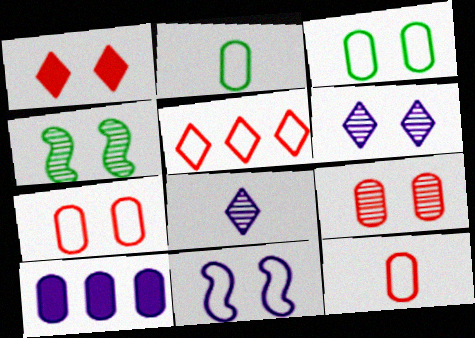[[2, 5, 11], 
[2, 9, 10], 
[4, 6, 9], 
[8, 10, 11]]